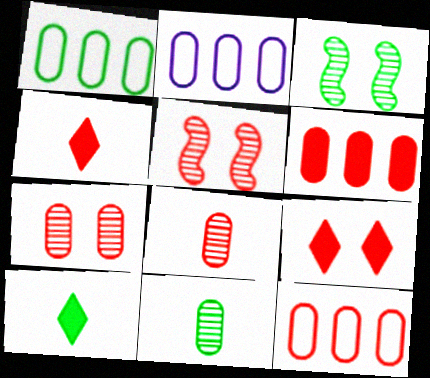[[1, 2, 12], 
[1, 3, 10], 
[2, 3, 4], 
[2, 5, 10], 
[4, 5, 12]]